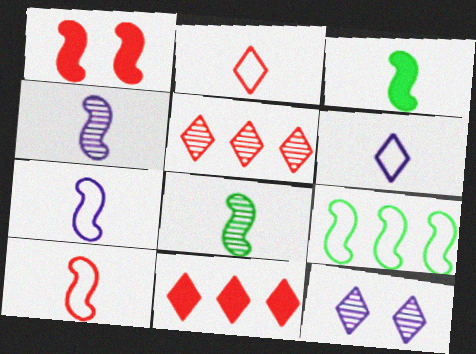[[1, 4, 9], 
[3, 4, 10]]